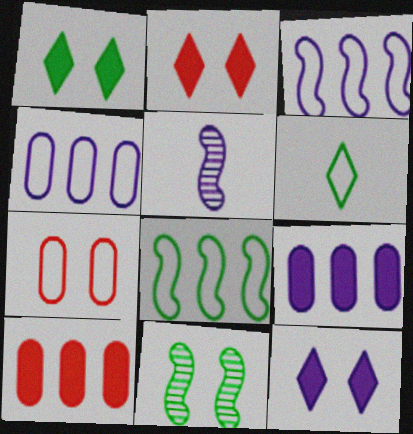[[1, 2, 12], 
[3, 6, 7], 
[4, 5, 12], 
[7, 11, 12]]